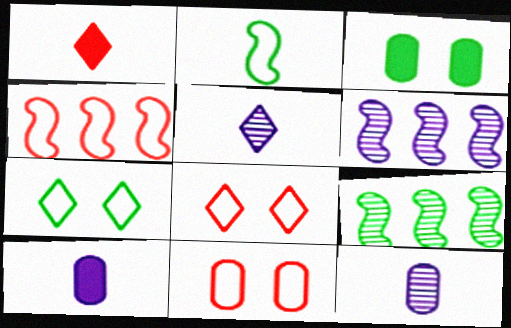[[1, 2, 12], 
[3, 4, 5], 
[8, 9, 10]]